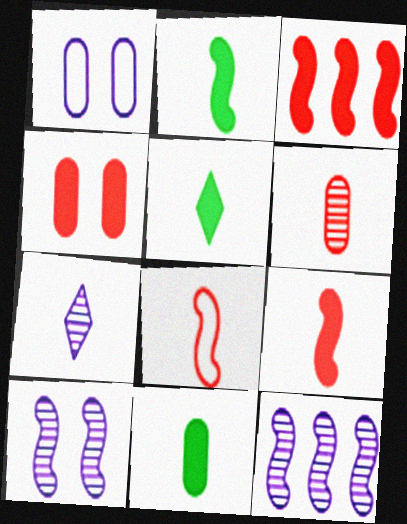[[2, 5, 11], 
[7, 8, 11]]